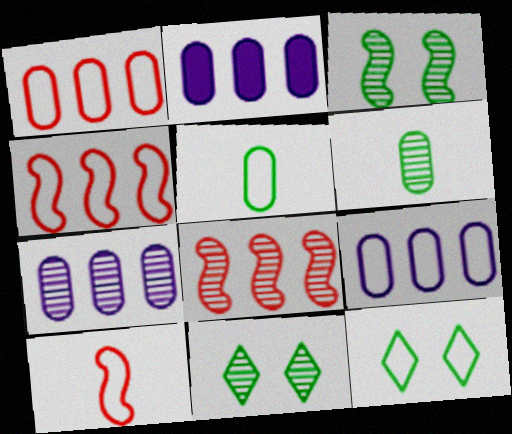[[2, 7, 9], 
[2, 10, 11], 
[9, 10, 12]]